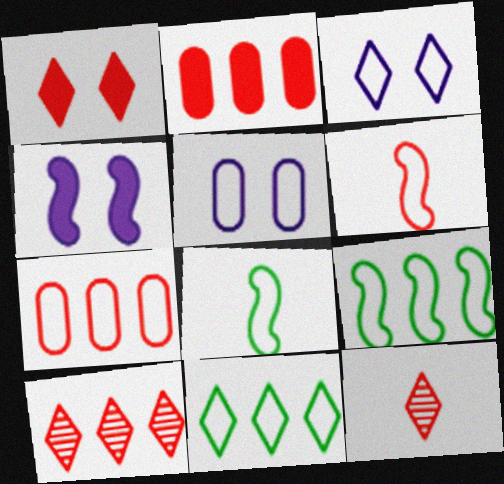[[3, 7, 8], 
[5, 6, 11]]